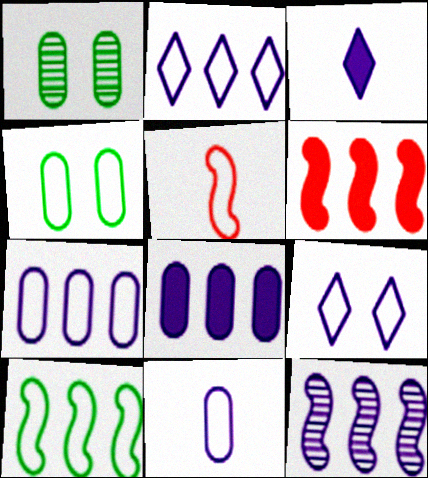[[2, 4, 5], 
[2, 8, 12], 
[6, 10, 12]]